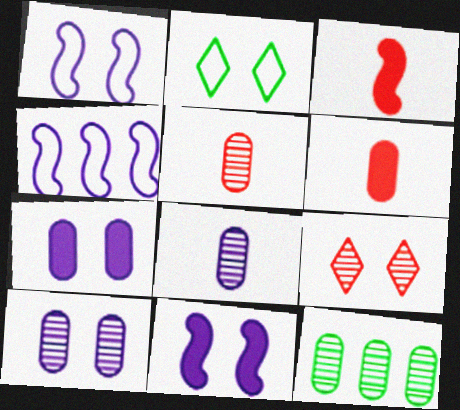[[5, 10, 12]]